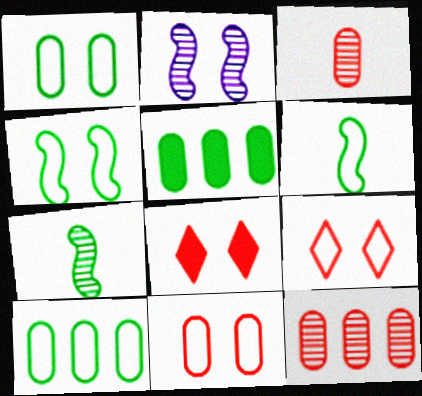[[1, 2, 8]]